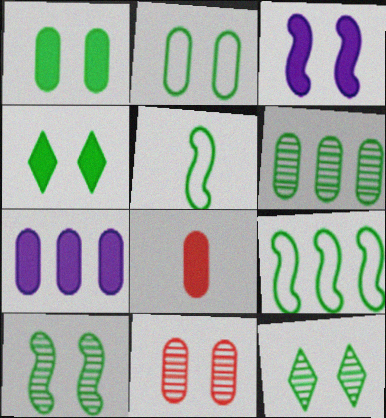[[1, 7, 8], 
[2, 4, 10], 
[4, 5, 6]]